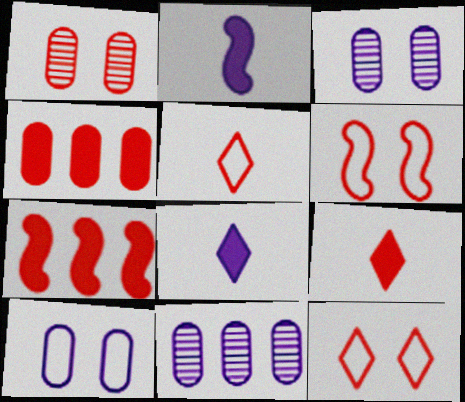[[1, 5, 7]]